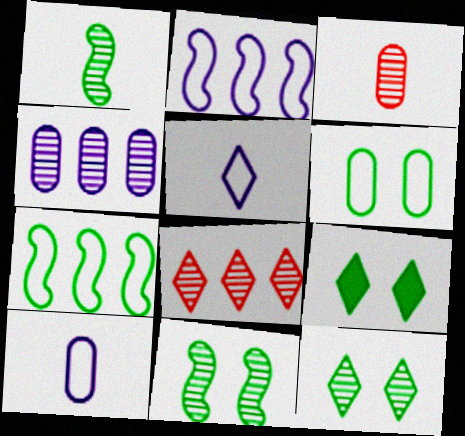[[2, 3, 9], 
[5, 8, 9], 
[6, 9, 11]]